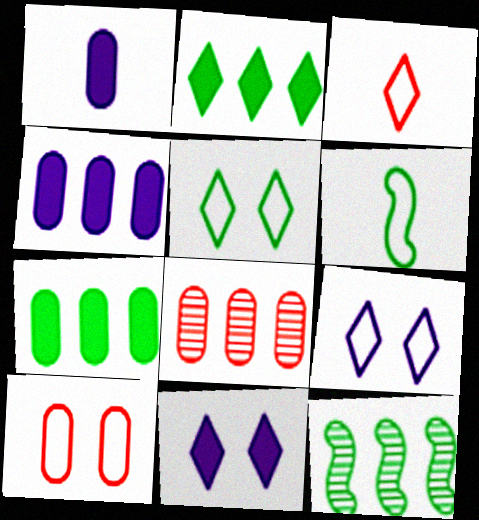[[6, 8, 11]]